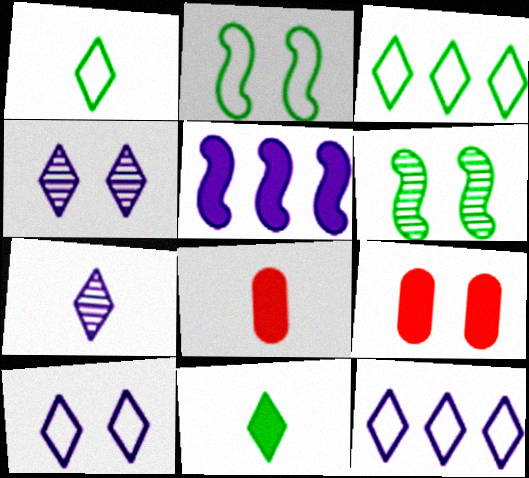[[2, 4, 9], 
[5, 9, 11], 
[6, 8, 12], 
[6, 9, 10]]